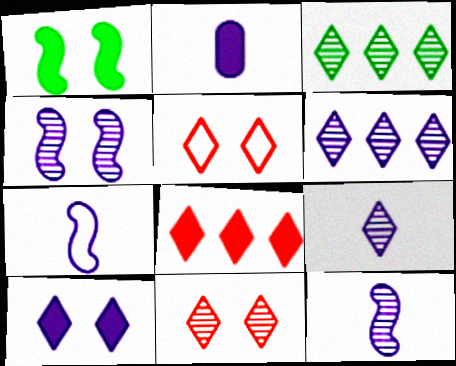[[1, 2, 8], 
[2, 7, 9], 
[3, 9, 11]]